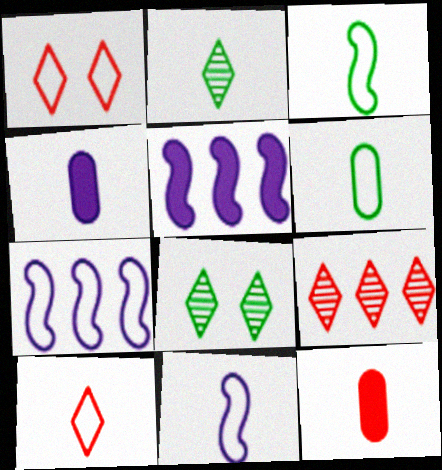[[1, 6, 7], 
[2, 11, 12], 
[6, 10, 11], 
[7, 8, 12]]